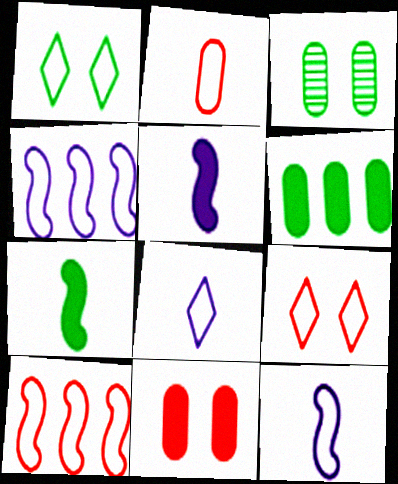[[1, 2, 4], 
[2, 9, 10]]